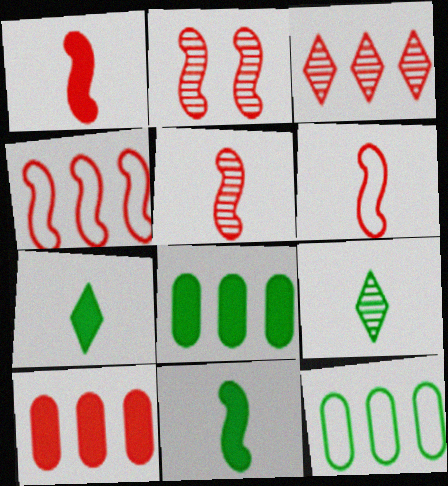[[1, 2, 4], 
[1, 5, 6], 
[3, 4, 10]]